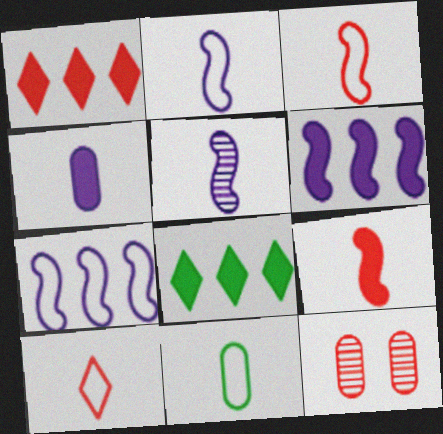[[1, 3, 12], 
[2, 8, 12], 
[2, 10, 11]]